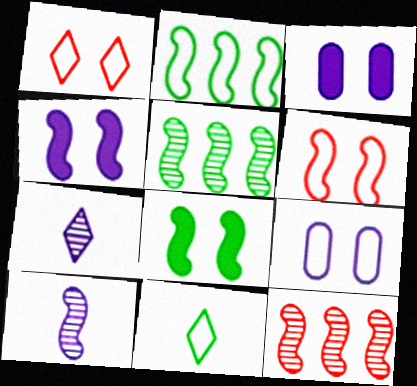[[3, 11, 12]]